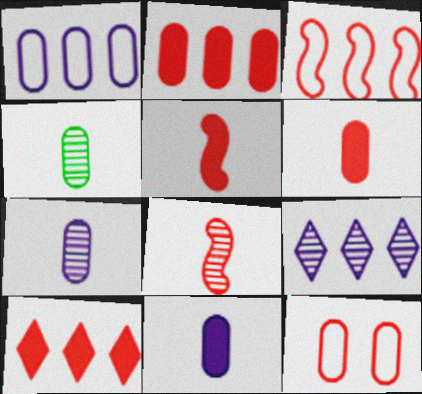[[8, 10, 12]]